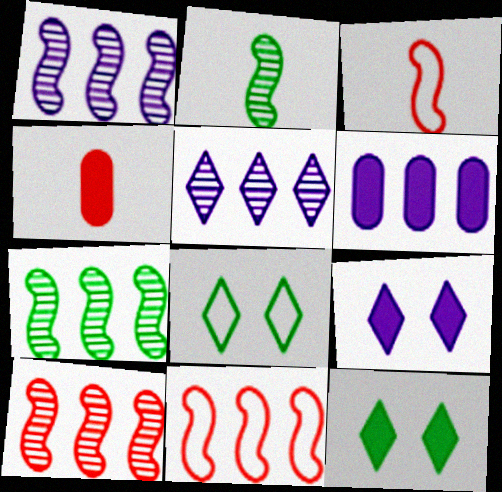[[1, 4, 8], 
[1, 7, 10]]